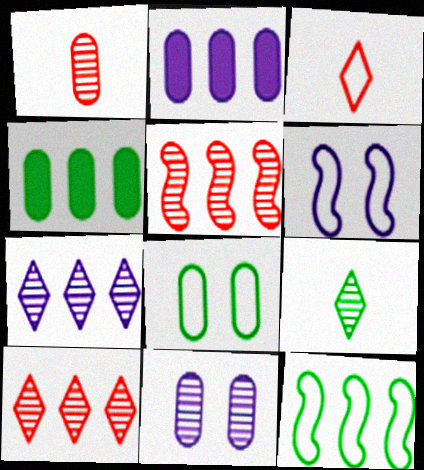[[1, 2, 8], 
[2, 10, 12], 
[5, 9, 11]]